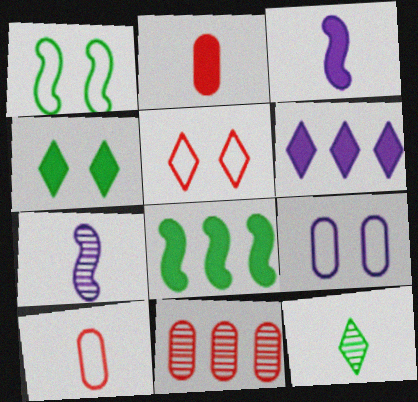[[1, 5, 9], 
[3, 10, 12], 
[5, 6, 12], 
[6, 7, 9]]